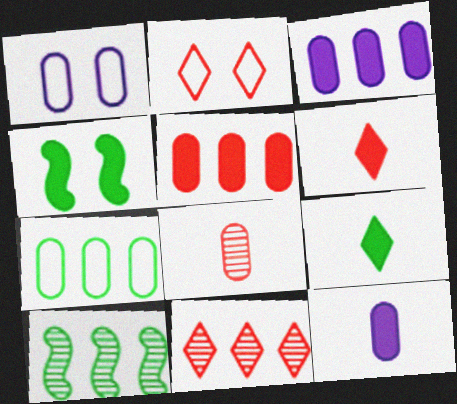[[1, 6, 10], 
[2, 6, 11], 
[2, 10, 12], 
[3, 4, 6]]